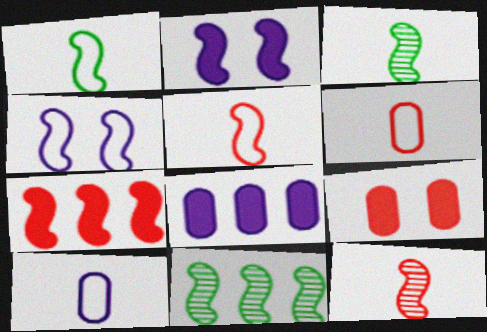[[2, 5, 11], 
[3, 4, 7]]